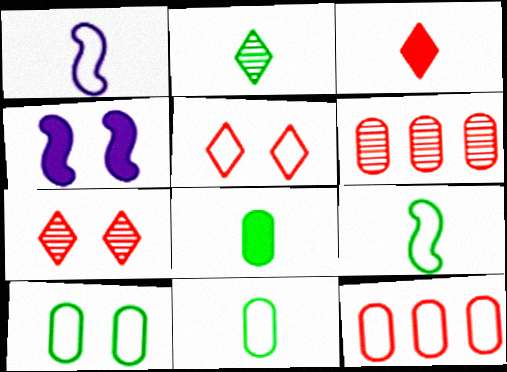[[2, 4, 12], 
[2, 8, 9], 
[4, 7, 10]]